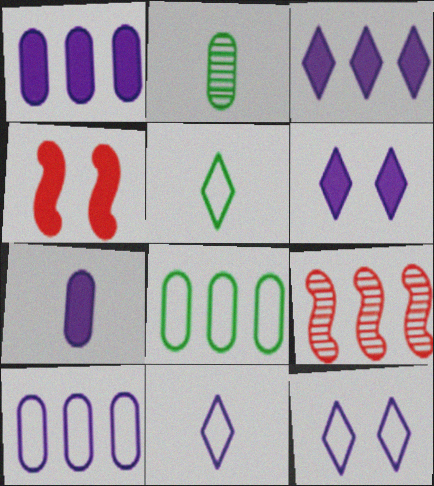[[3, 8, 9]]